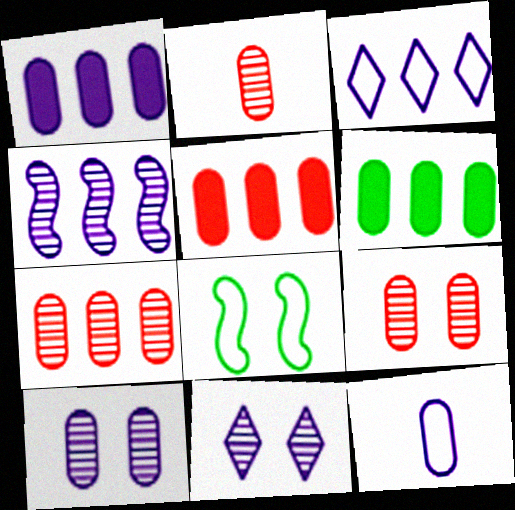[[1, 3, 4], 
[1, 5, 6], 
[1, 10, 12], 
[2, 7, 9], 
[6, 9, 12]]